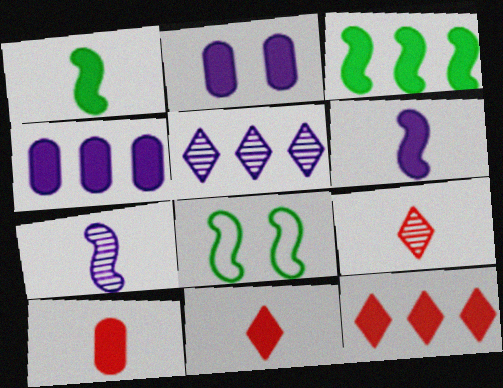[[1, 2, 12], 
[2, 3, 11], 
[3, 4, 12], 
[4, 8, 9], 
[5, 8, 10]]